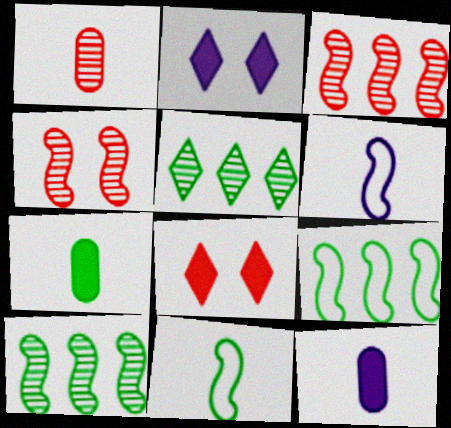[[1, 2, 9]]